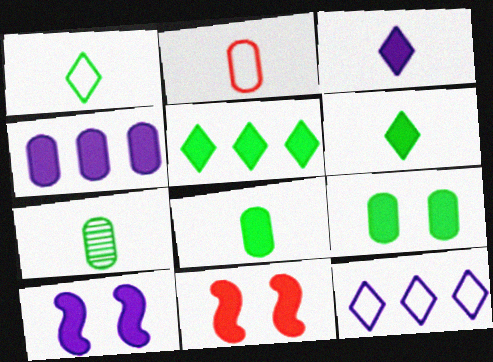[[3, 4, 10], 
[4, 6, 11], 
[7, 11, 12]]